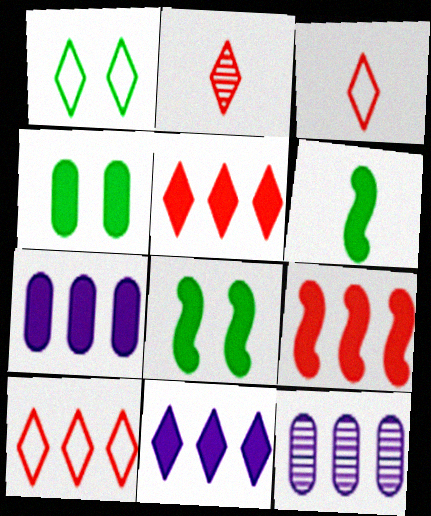[[1, 2, 11], 
[3, 8, 12]]